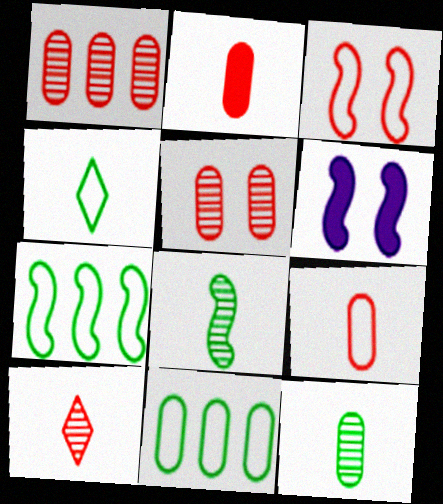[[1, 4, 6], 
[6, 10, 11]]